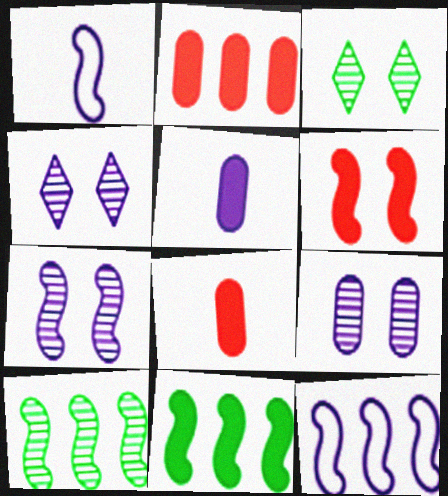[[1, 2, 3], 
[1, 6, 10], 
[3, 8, 12], 
[4, 5, 12], 
[4, 7, 9]]